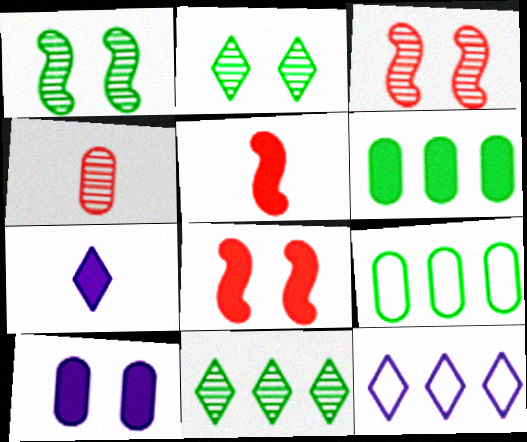[[3, 7, 9], 
[4, 9, 10], 
[6, 7, 8]]